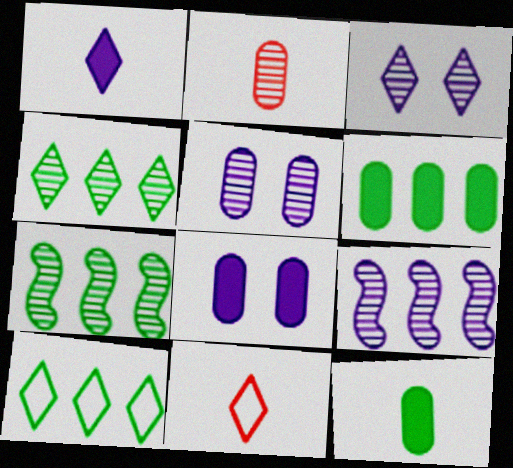[[2, 3, 7], 
[6, 7, 10], 
[7, 8, 11]]